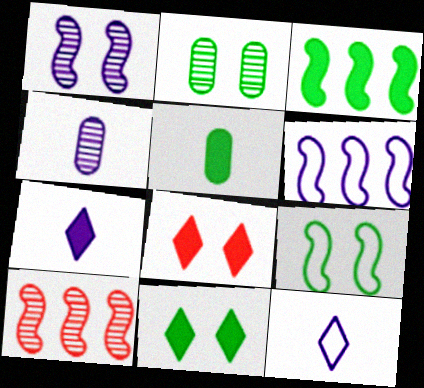[[2, 9, 11], 
[3, 5, 11], 
[3, 6, 10]]